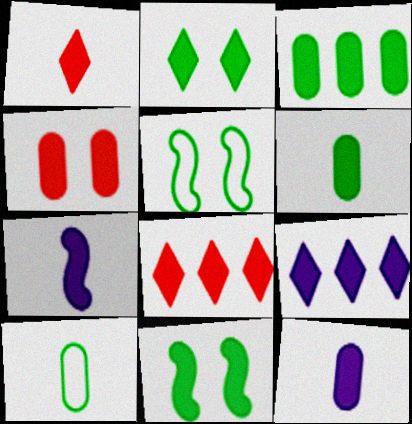[[1, 2, 9], 
[1, 6, 7], 
[3, 4, 12], 
[8, 11, 12]]